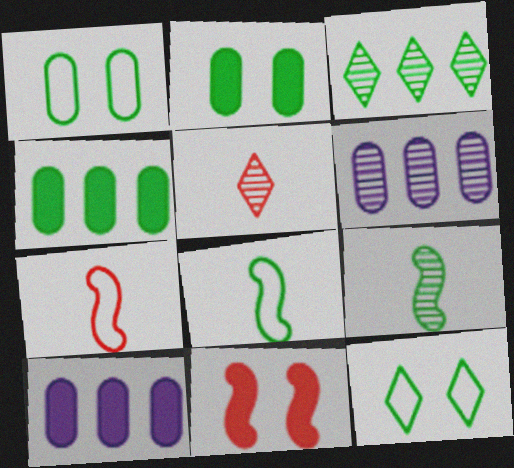[[2, 3, 8], 
[4, 9, 12]]